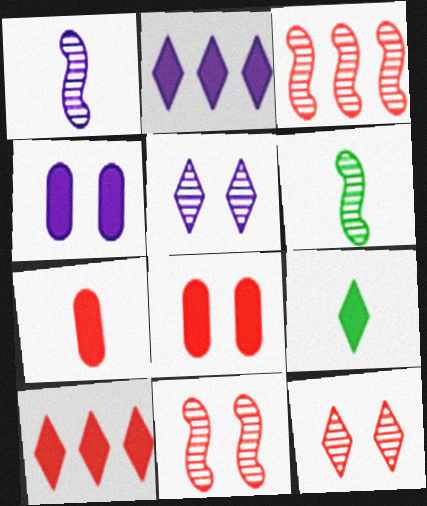[]